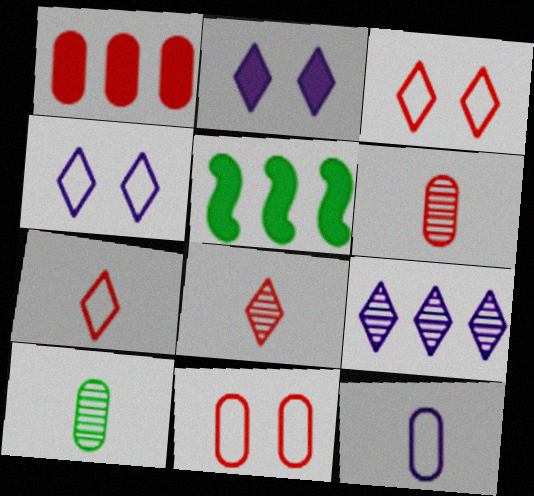[[1, 6, 11], 
[4, 5, 6]]